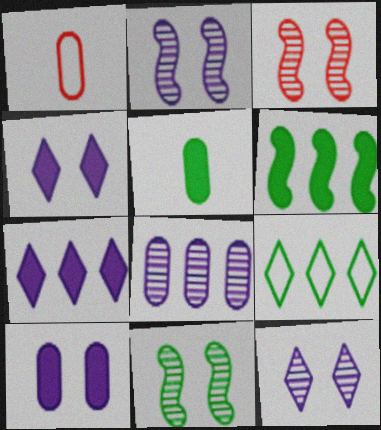[[1, 6, 12], 
[1, 7, 11], 
[2, 3, 11], 
[5, 9, 11]]